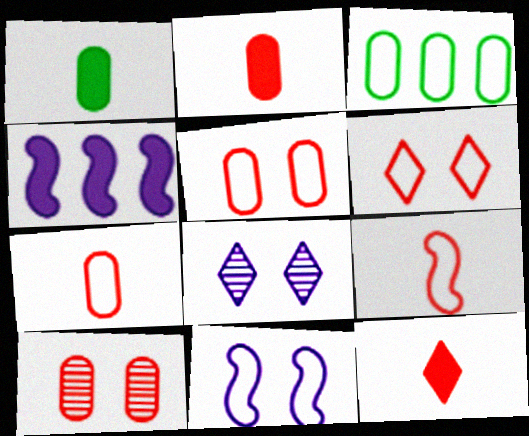[]